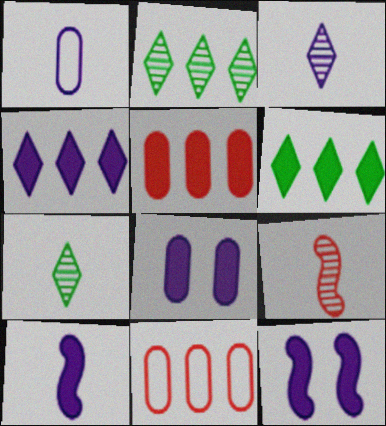[[1, 3, 10], 
[4, 8, 10], 
[7, 11, 12]]